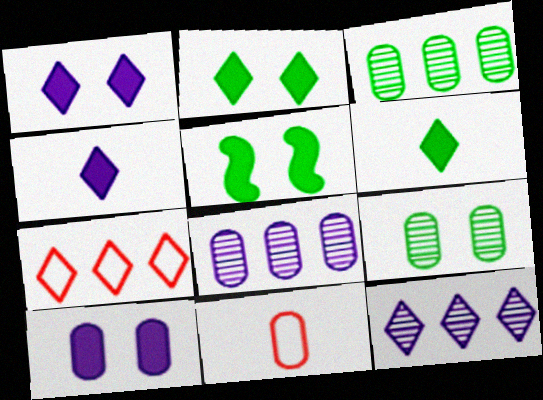[[3, 10, 11], 
[5, 11, 12]]